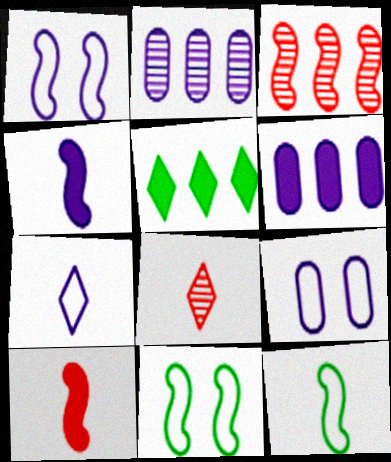[[3, 4, 11], 
[6, 8, 11]]